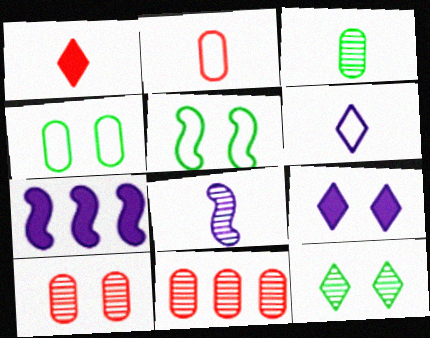[[2, 7, 12], 
[5, 9, 10], 
[8, 11, 12]]